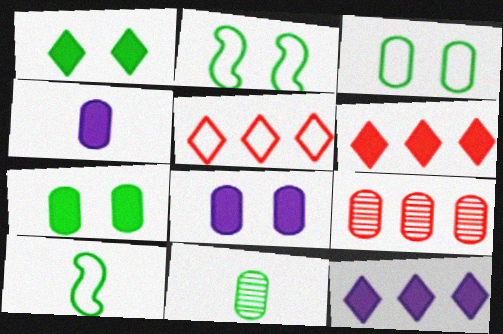[[3, 4, 9]]